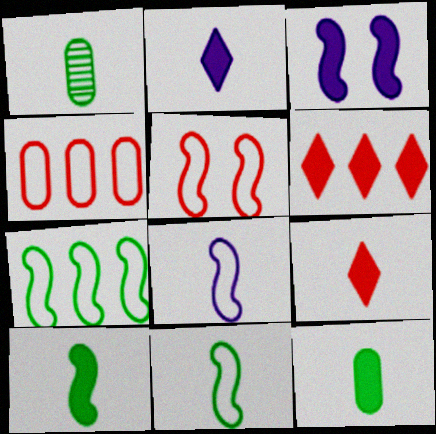[[1, 8, 9], 
[3, 6, 12], 
[5, 7, 8]]